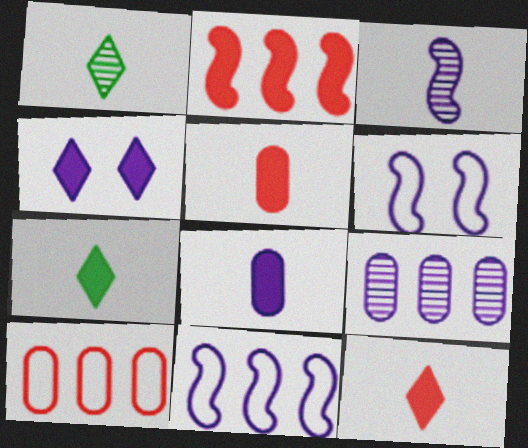[]